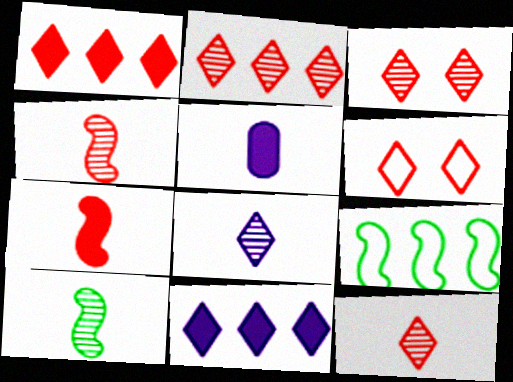[[1, 6, 12], 
[2, 3, 12], 
[3, 5, 9]]